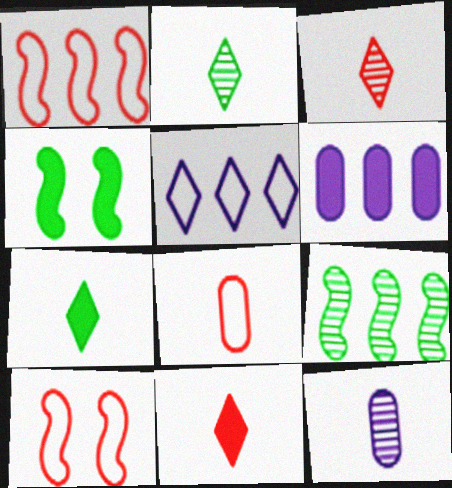[[2, 6, 10], 
[4, 6, 11]]